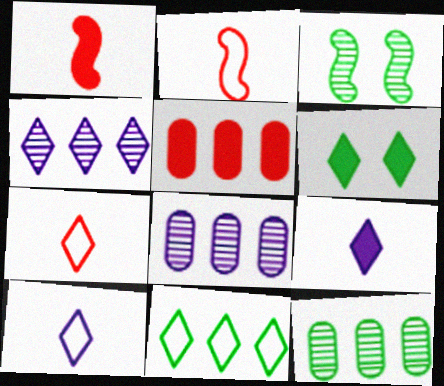[[2, 6, 8], 
[3, 5, 10], 
[4, 6, 7]]